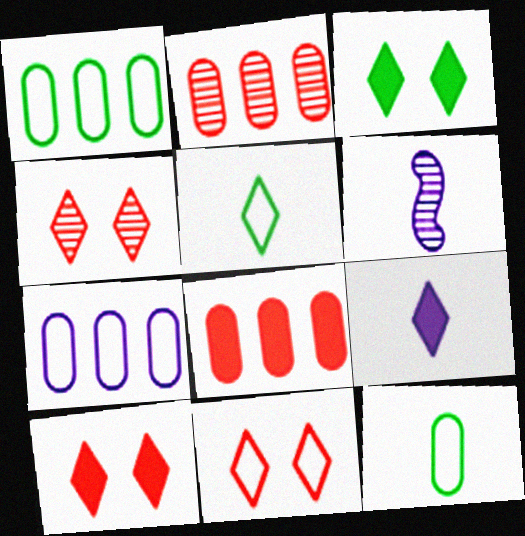[[1, 6, 10], 
[4, 10, 11]]